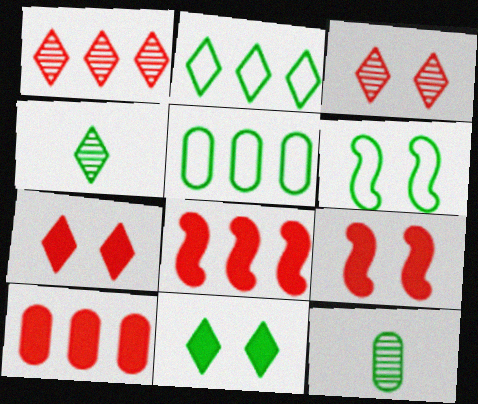[[2, 4, 11]]